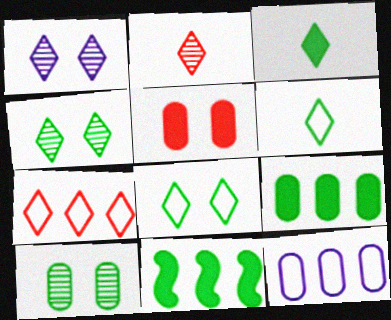[[1, 3, 7], 
[6, 10, 11]]